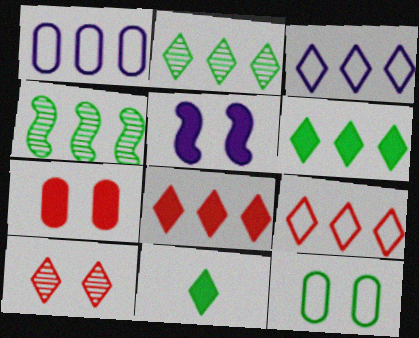[[1, 4, 8], 
[2, 3, 8], 
[3, 10, 11], 
[4, 11, 12], 
[5, 10, 12]]